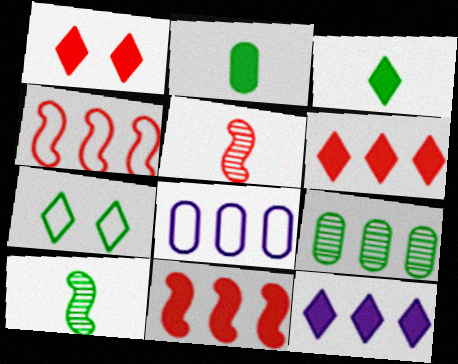[[1, 3, 12], 
[1, 8, 10], 
[4, 9, 12]]